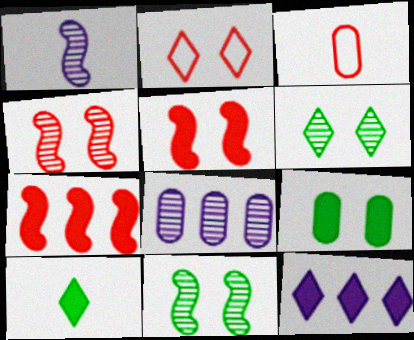[[1, 3, 10], 
[3, 8, 9], 
[3, 11, 12]]